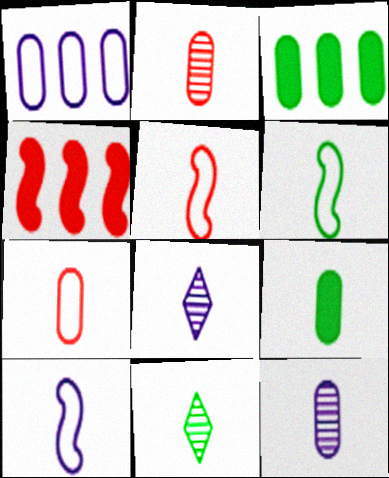[[5, 6, 10], 
[5, 8, 9], 
[6, 9, 11], 
[7, 9, 12]]